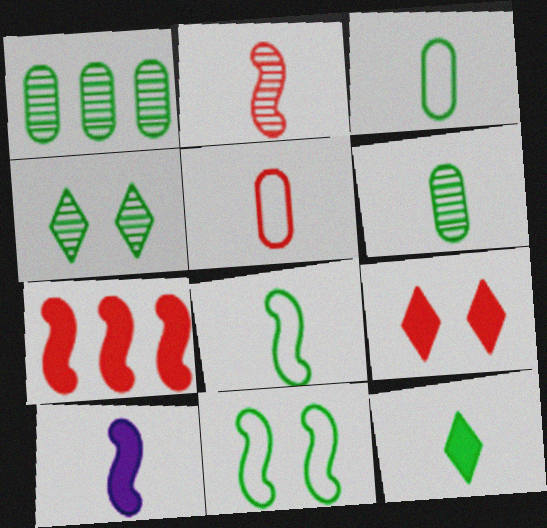[[1, 11, 12], 
[2, 8, 10], 
[6, 8, 12]]